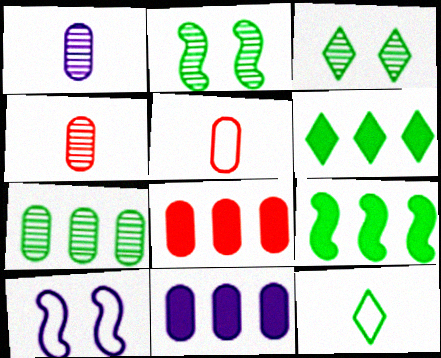[[3, 6, 12], 
[4, 6, 10]]